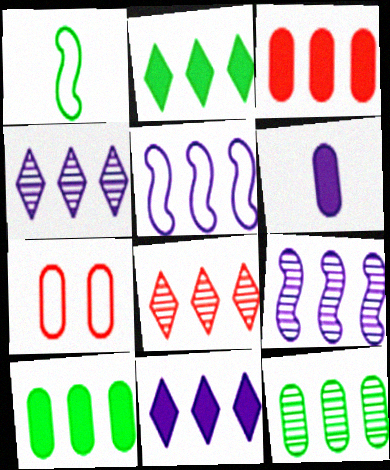[[5, 8, 10], 
[6, 7, 12], 
[8, 9, 12]]